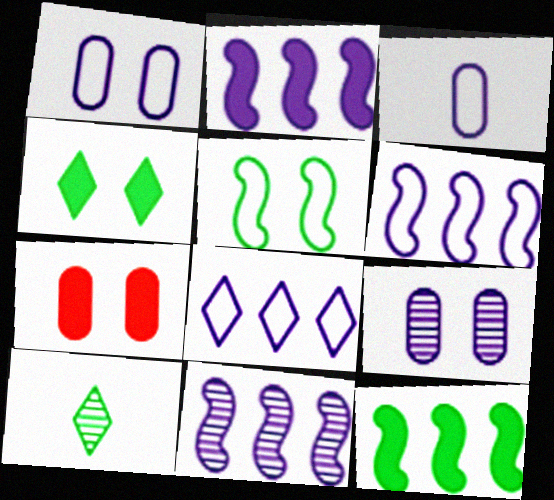[[2, 6, 11], 
[6, 7, 10]]